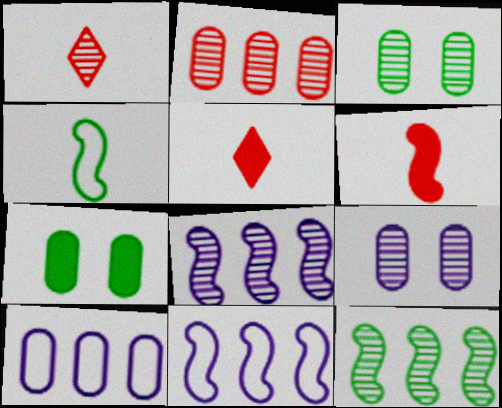[[1, 3, 8], 
[1, 7, 11], 
[1, 9, 12], 
[3, 5, 11]]